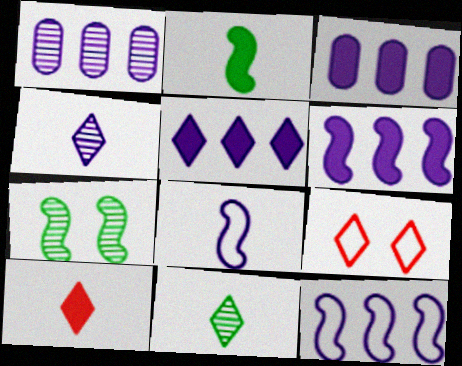[[1, 2, 9], 
[1, 5, 12], 
[3, 5, 6], 
[5, 9, 11]]